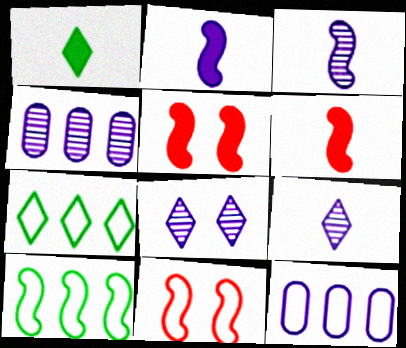[[1, 4, 11], 
[2, 8, 12], 
[3, 4, 8], 
[3, 5, 10]]